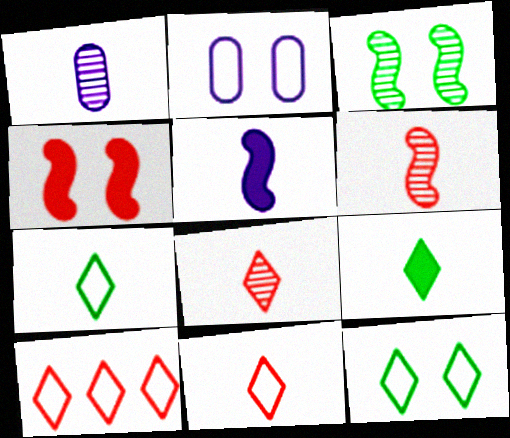[]